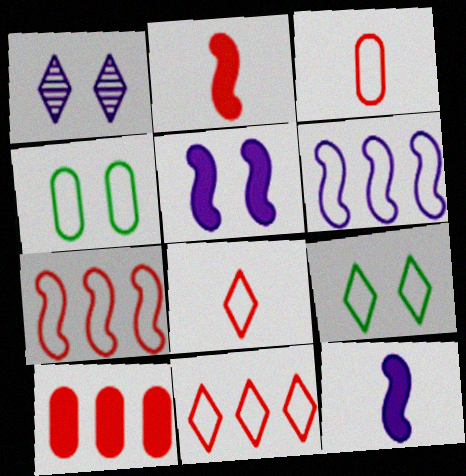[[3, 6, 9], 
[4, 6, 8]]